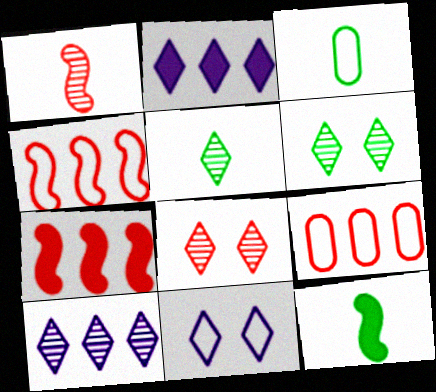[[3, 4, 11], 
[3, 5, 12], 
[5, 8, 10]]